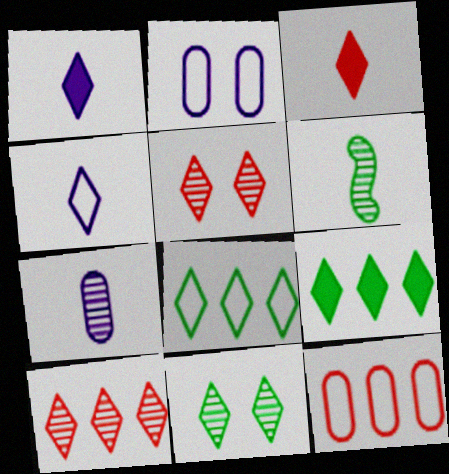[[1, 5, 8], 
[4, 5, 9]]